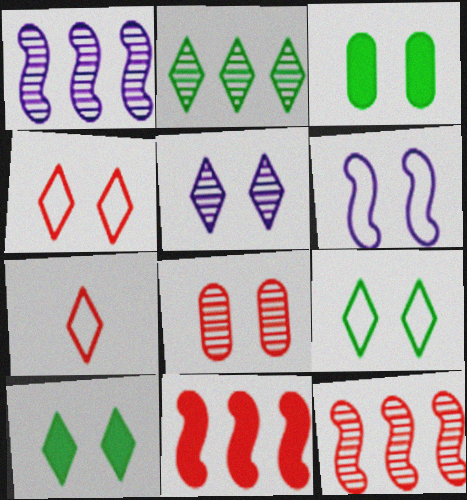[[1, 3, 7], 
[4, 5, 10], 
[6, 8, 10], 
[7, 8, 11]]